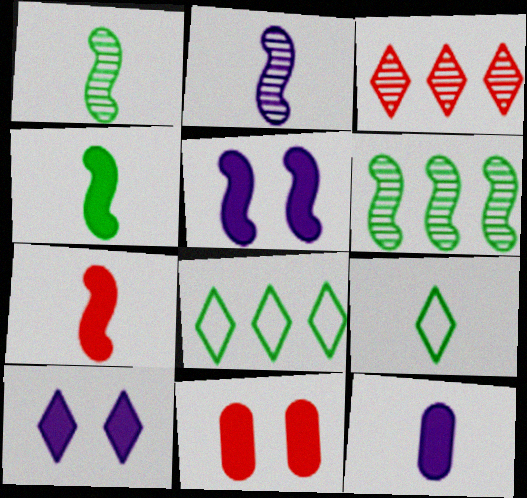[[2, 8, 11], 
[3, 9, 10]]